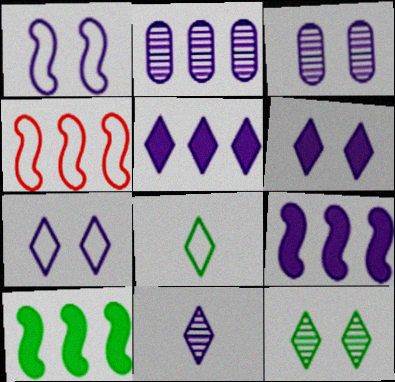[[1, 3, 6], 
[5, 7, 11]]